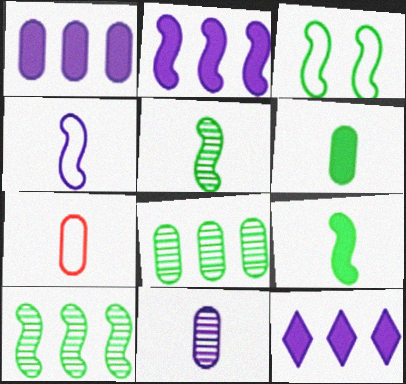[[1, 2, 12], 
[3, 9, 10], 
[6, 7, 11]]